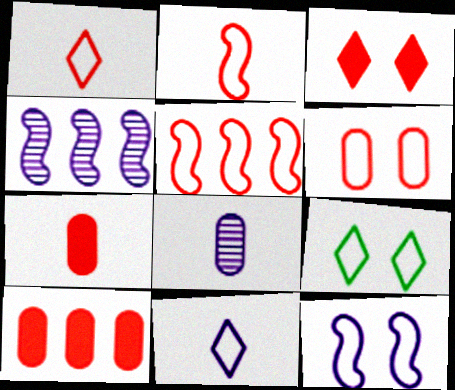[[1, 5, 6], 
[4, 7, 9], 
[6, 9, 12]]